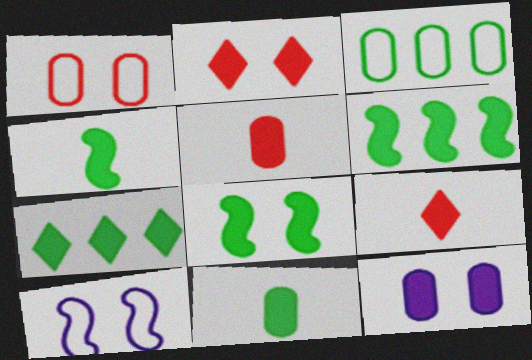[[2, 8, 12], 
[4, 6, 8], 
[6, 9, 12], 
[7, 8, 11]]